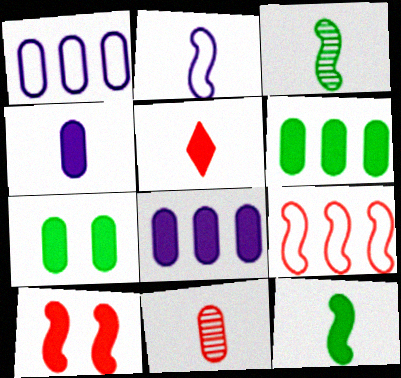[[1, 7, 11], 
[4, 5, 12]]